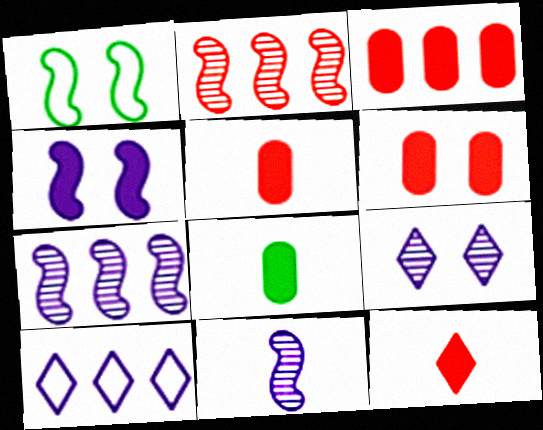[[1, 6, 9], 
[3, 5, 6]]